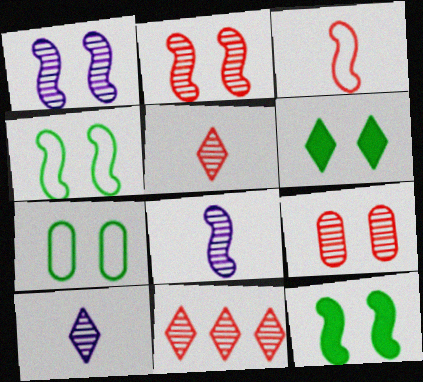[]